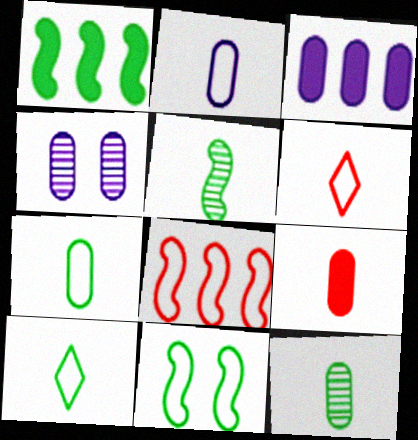[[1, 4, 6], 
[1, 5, 11], 
[2, 3, 4], 
[2, 9, 12]]